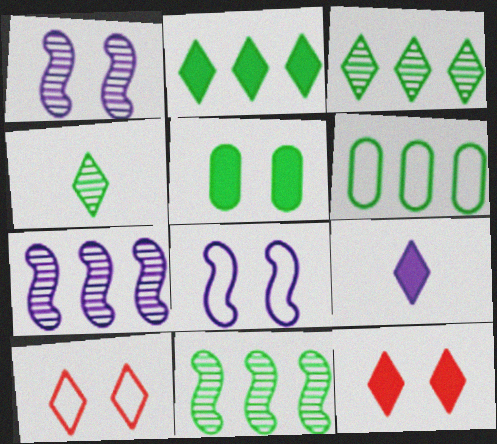[[1, 5, 10], 
[2, 6, 11], 
[2, 9, 12], 
[3, 9, 10]]